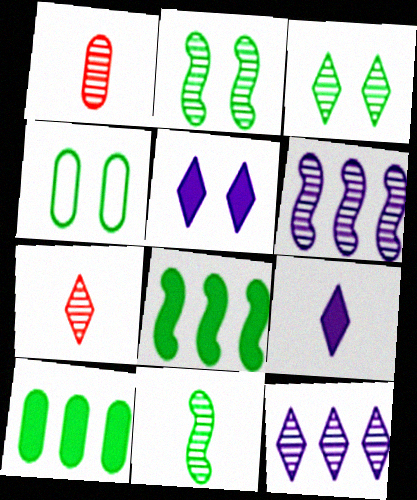[[1, 2, 12], 
[1, 3, 6], 
[3, 7, 12]]